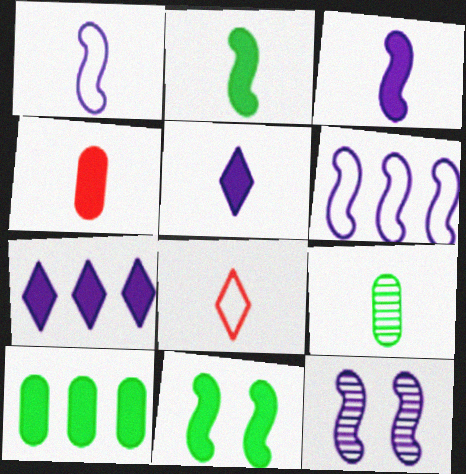[[2, 4, 5], 
[3, 6, 12], 
[3, 8, 9], 
[4, 7, 11], 
[8, 10, 12]]